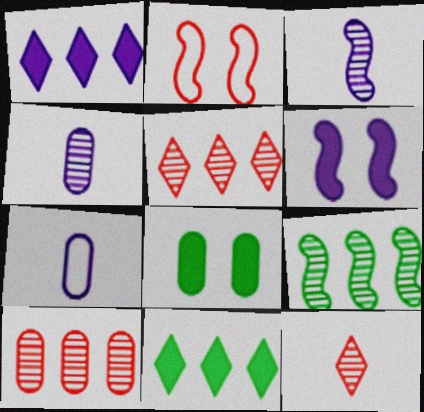[[2, 4, 11], 
[7, 8, 10]]